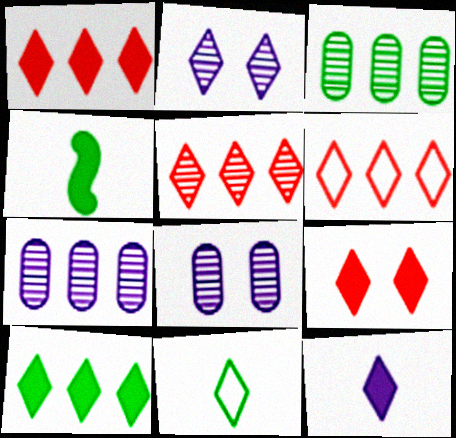[[1, 2, 11], 
[1, 5, 6], 
[4, 6, 8], 
[9, 10, 12]]